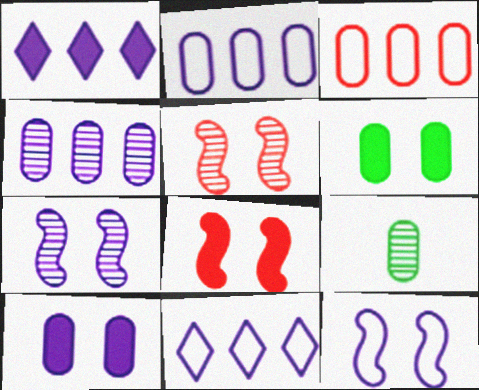[[3, 9, 10], 
[8, 9, 11]]